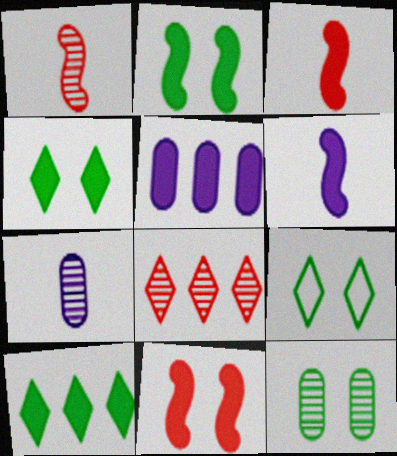[[1, 5, 9], 
[2, 9, 12], 
[3, 4, 5]]